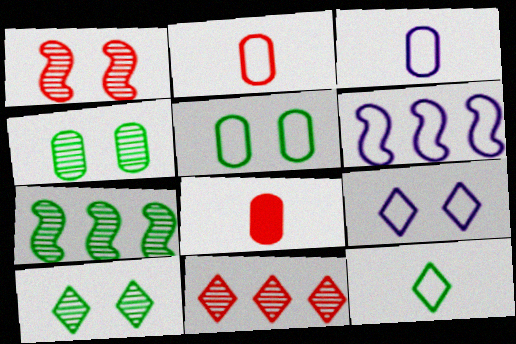[[3, 6, 9], 
[6, 8, 10], 
[7, 8, 9]]